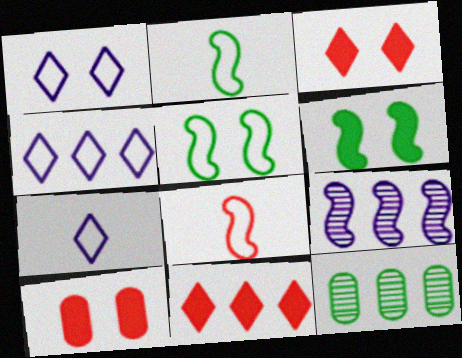[[1, 4, 7], 
[6, 8, 9]]